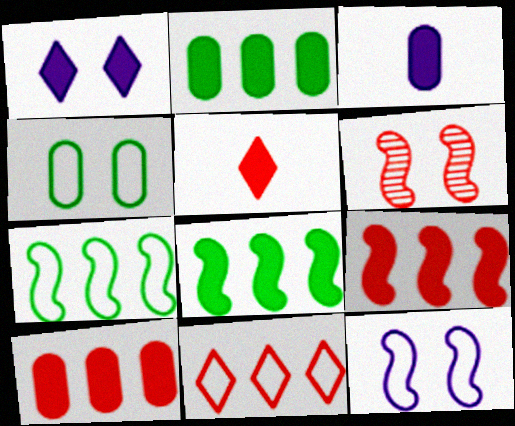[[1, 4, 6]]